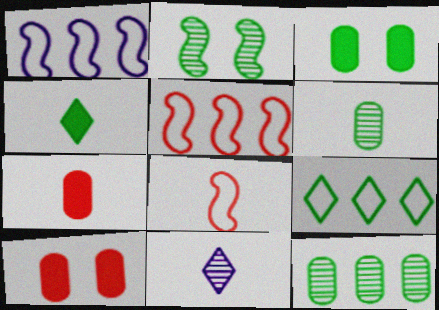[[3, 5, 11]]